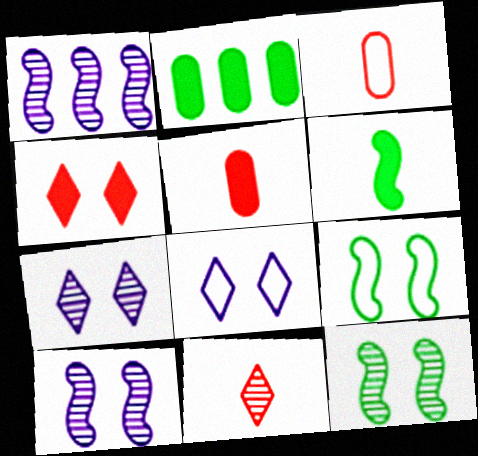[]